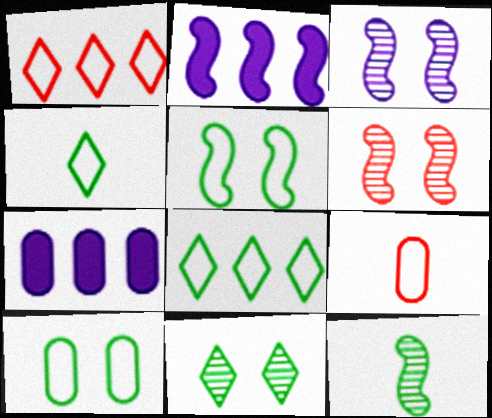[[2, 9, 11], 
[4, 6, 7]]